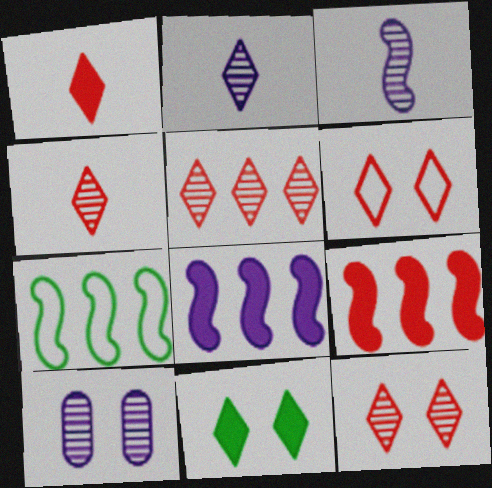[[1, 5, 6], 
[1, 7, 10], 
[4, 5, 12]]